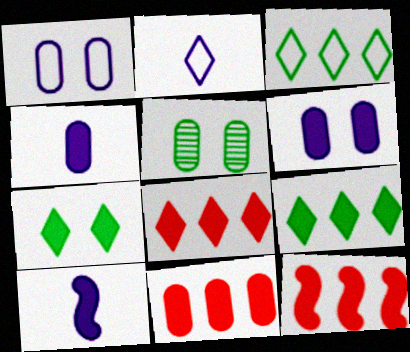[[2, 5, 12], 
[4, 7, 12], 
[7, 10, 11], 
[8, 11, 12]]